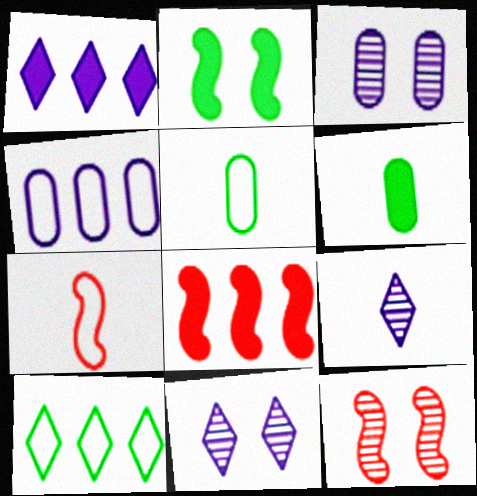[[1, 5, 12], 
[5, 8, 11], 
[6, 7, 9], 
[7, 8, 12]]